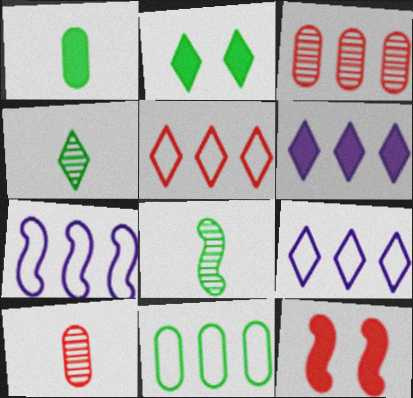[[1, 6, 12], 
[2, 7, 10], 
[2, 8, 11], 
[5, 7, 11], 
[5, 10, 12], 
[7, 8, 12]]